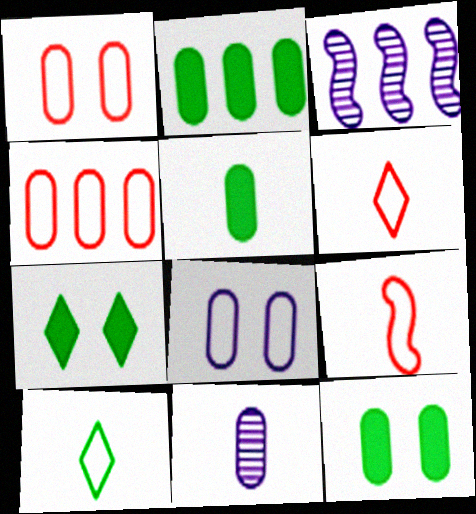[[1, 2, 11], 
[2, 5, 12], 
[3, 6, 12], 
[4, 11, 12]]